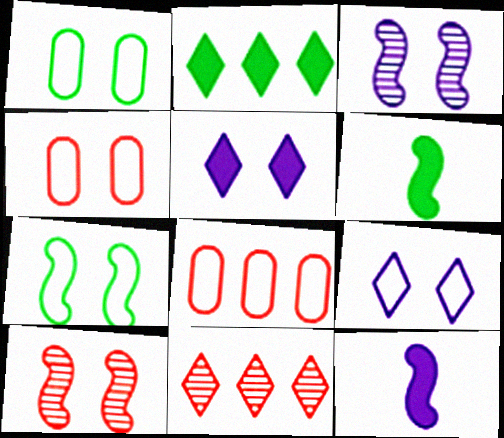[[1, 5, 10], 
[1, 11, 12], 
[4, 7, 9]]